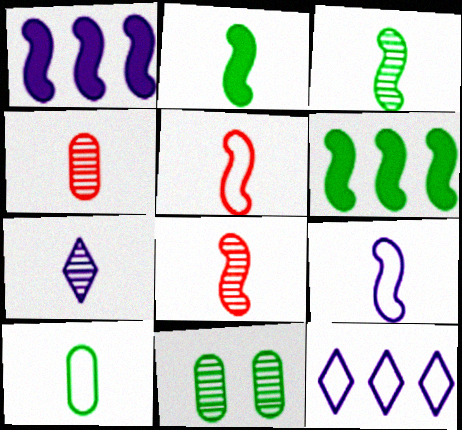[[2, 8, 9], 
[3, 4, 7]]